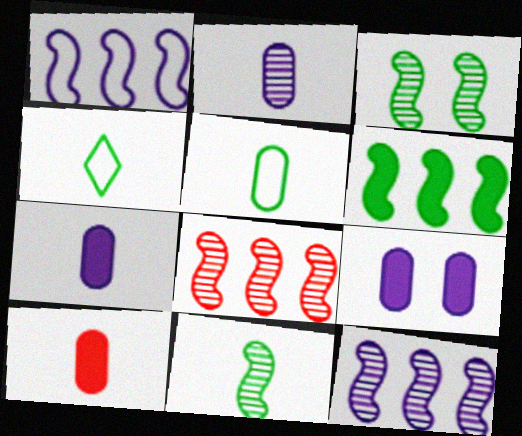[[1, 6, 8], 
[2, 5, 10], 
[4, 8, 9]]